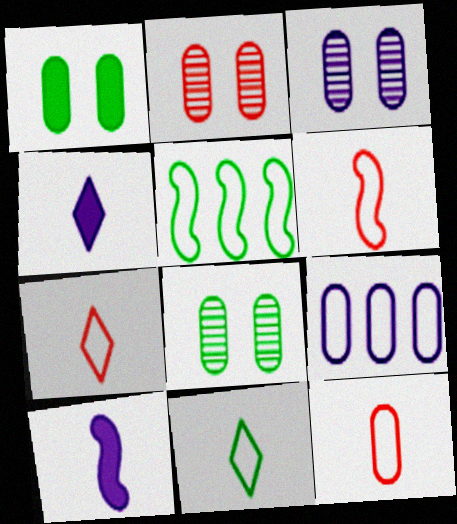[[2, 3, 8], 
[2, 4, 5], 
[6, 7, 12]]